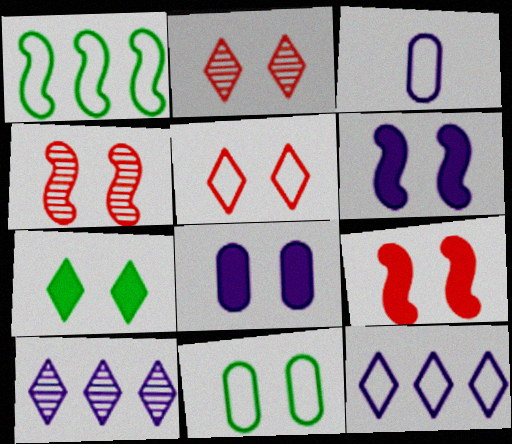[[1, 3, 5], 
[2, 6, 11], 
[3, 6, 10], 
[7, 8, 9]]